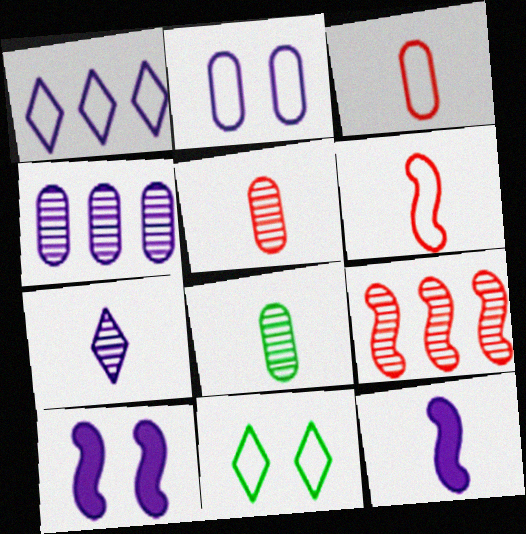[]